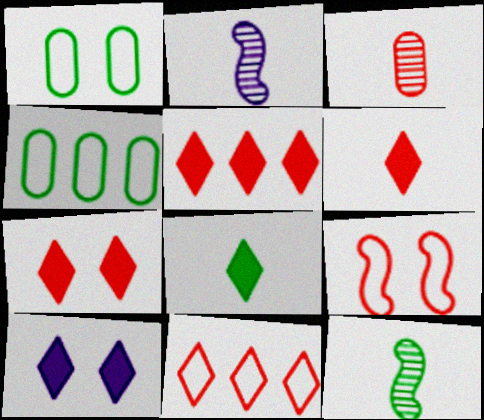[[1, 2, 5], 
[2, 4, 7], 
[3, 5, 9], 
[5, 6, 7], 
[5, 8, 10]]